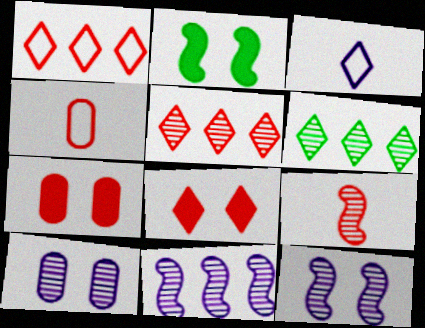[[1, 7, 9], 
[3, 6, 8], 
[6, 9, 10]]